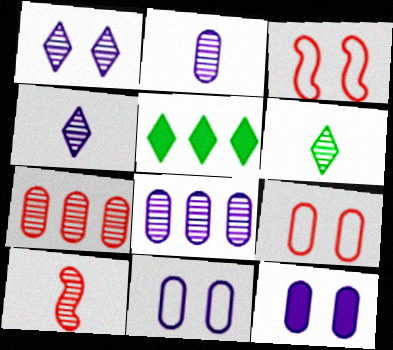[[2, 3, 5], 
[2, 6, 10], 
[5, 10, 11]]